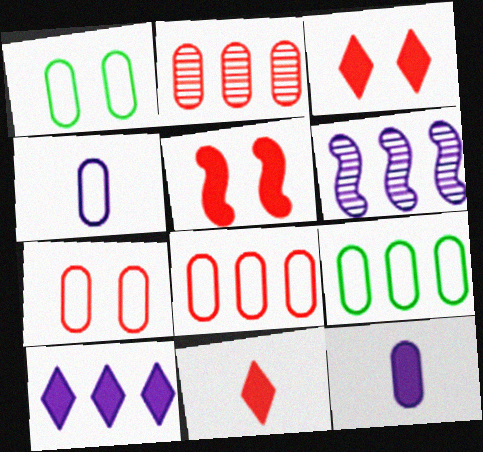[[1, 2, 12], 
[1, 4, 8], 
[1, 6, 11], 
[4, 7, 9]]